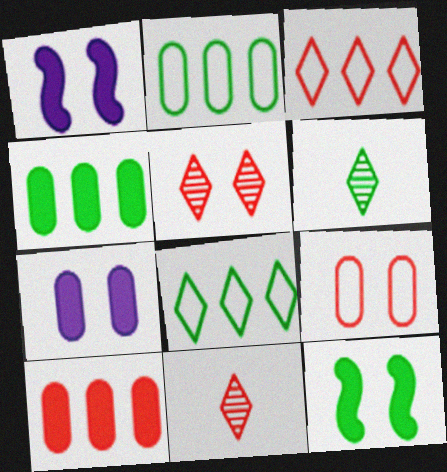[[1, 2, 11], 
[2, 6, 12]]